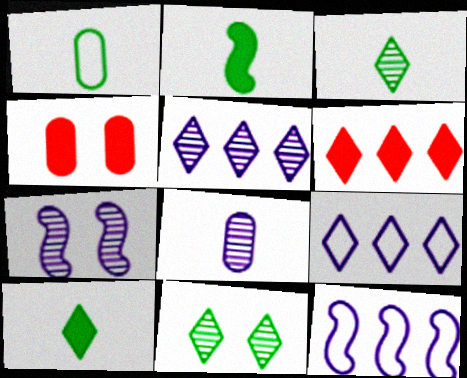[[1, 2, 3], 
[1, 6, 7], 
[3, 4, 12], 
[5, 7, 8]]